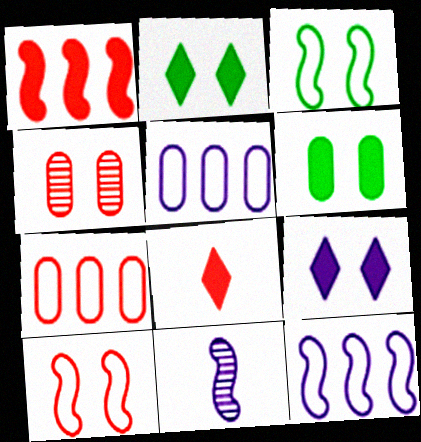[[1, 3, 11], 
[2, 7, 11], 
[3, 4, 9], 
[5, 9, 11]]